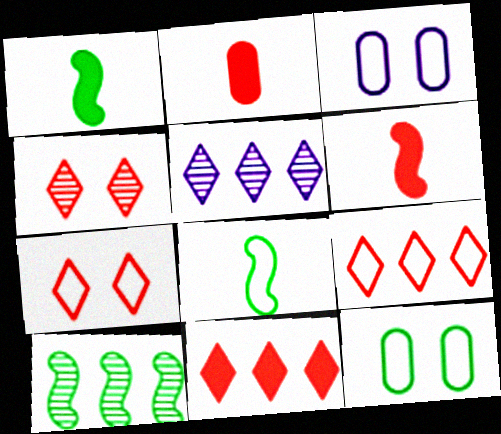[[3, 8, 9], 
[5, 6, 12]]